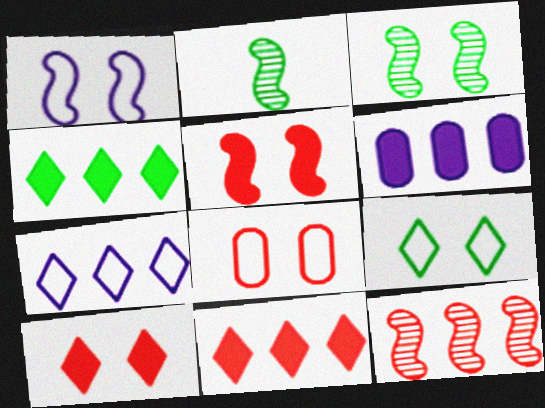[[1, 3, 5], 
[1, 8, 9]]